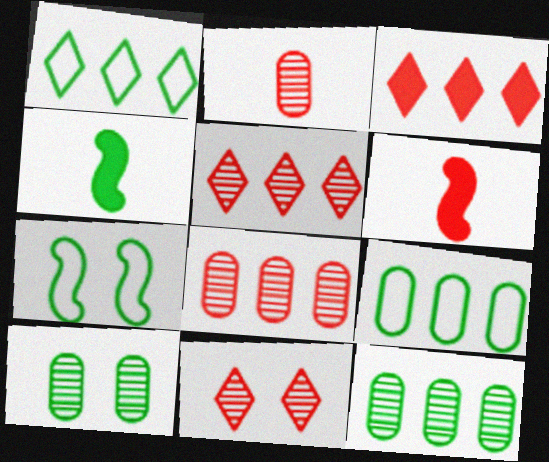[[1, 4, 10]]